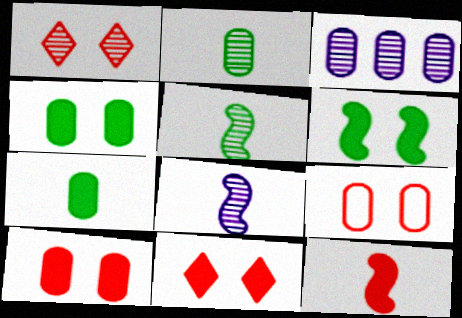[[1, 3, 5], 
[3, 7, 9]]